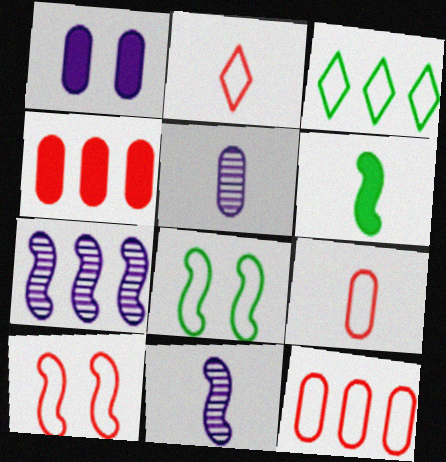[[2, 5, 6], 
[2, 10, 12], 
[3, 4, 7], 
[6, 7, 10]]